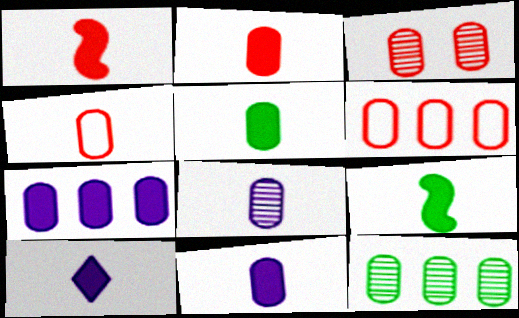[[1, 5, 10], 
[2, 3, 6], 
[2, 5, 11], 
[2, 9, 10], 
[3, 8, 12], 
[4, 5, 8], 
[6, 7, 12]]